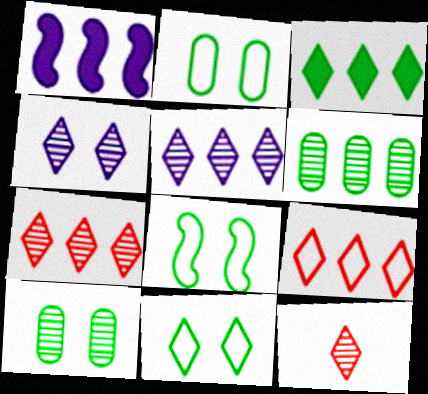[[1, 2, 12], 
[1, 6, 9], 
[2, 8, 11], 
[3, 5, 9]]